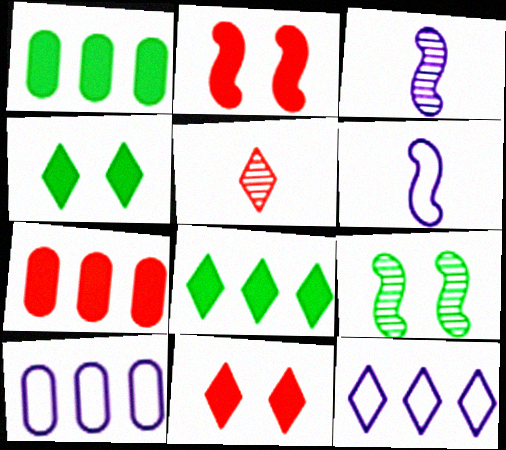[[4, 5, 12]]